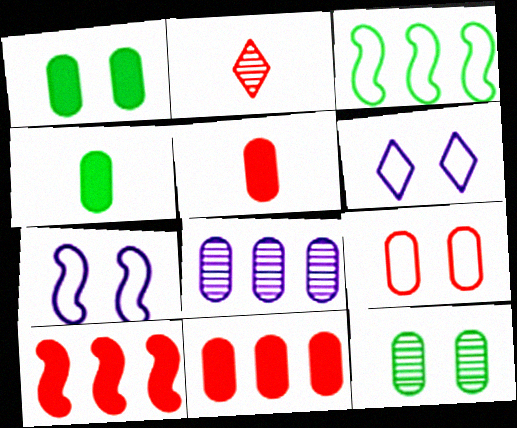[[2, 9, 10], 
[4, 8, 9]]